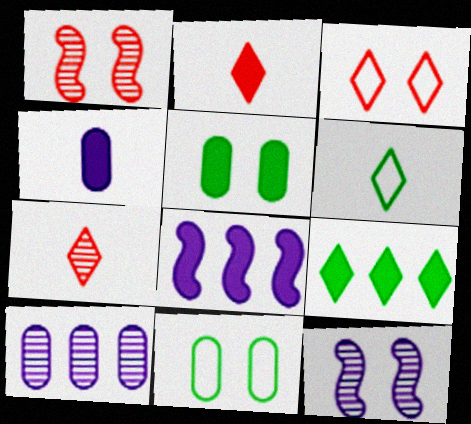[[2, 5, 8], 
[3, 5, 12], 
[7, 8, 11]]